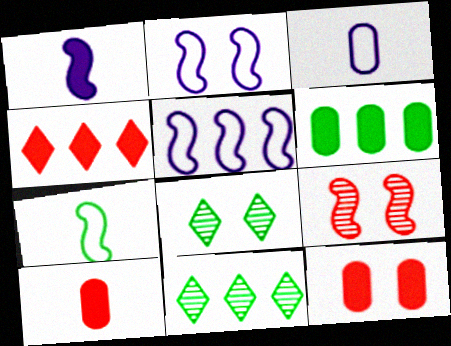[[2, 8, 12], 
[2, 10, 11], 
[5, 8, 10], 
[6, 7, 8]]